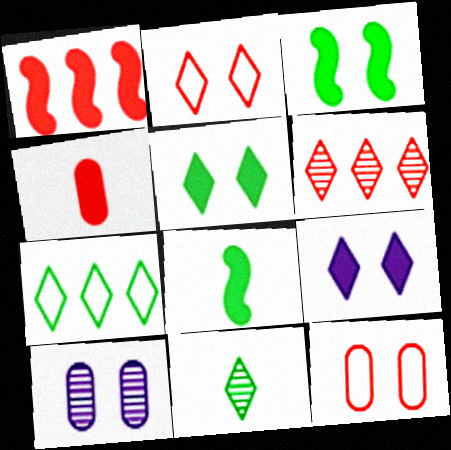[[2, 3, 10], 
[5, 7, 11]]